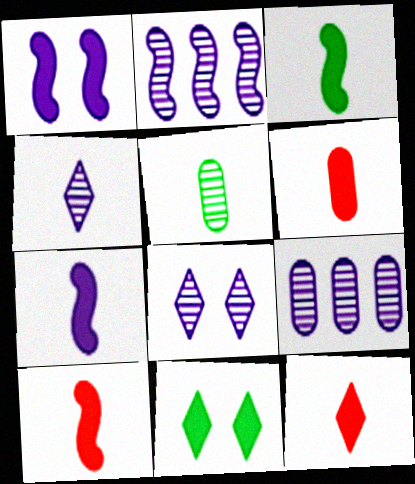[[3, 7, 10], 
[6, 10, 12]]